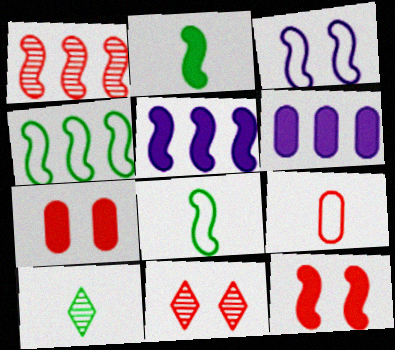[[1, 2, 3], 
[1, 4, 5], 
[2, 5, 12], 
[6, 8, 11]]